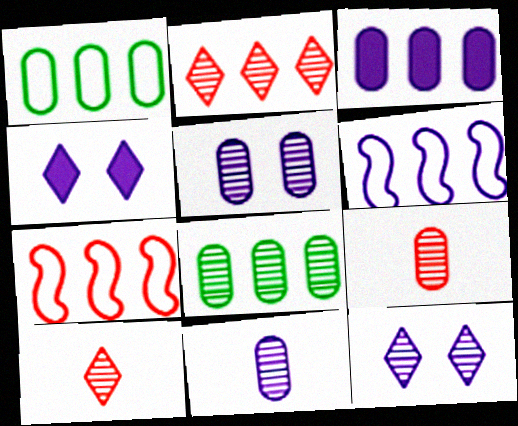[[4, 6, 11], 
[5, 8, 9]]